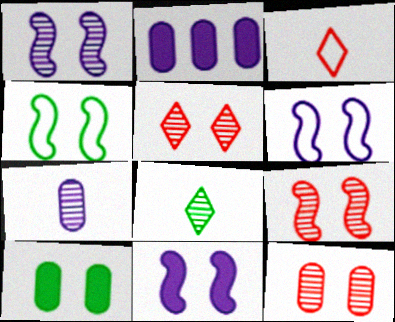[[1, 6, 11], 
[4, 9, 11], 
[5, 6, 10], 
[5, 9, 12]]